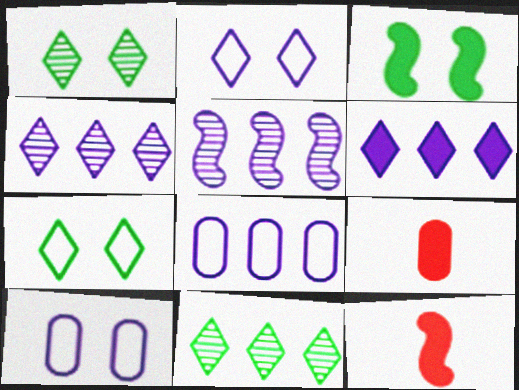[[1, 8, 12], 
[3, 6, 9], 
[5, 6, 8], 
[5, 7, 9], 
[10, 11, 12]]